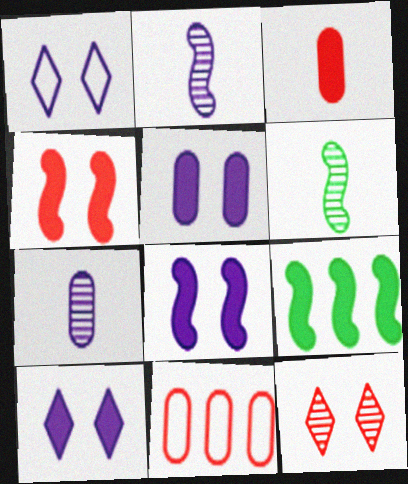[[3, 9, 10], 
[5, 8, 10], 
[6, 10, 11]]